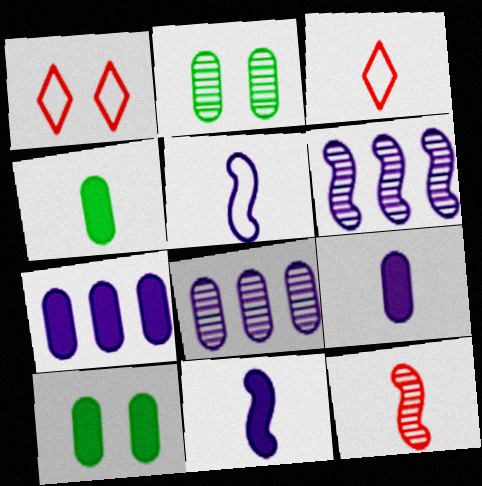[[1, 4, 6], 
[3, 6, 10]]